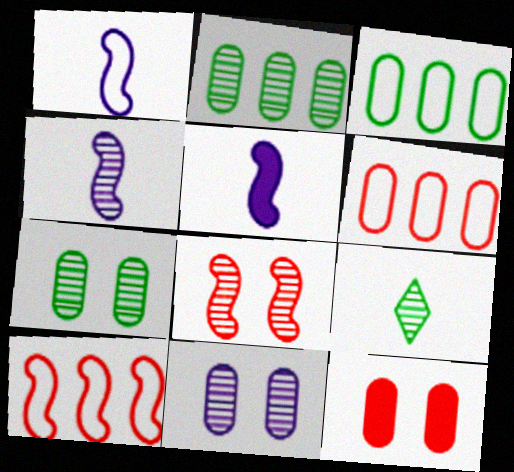[[1, 4, 5]]